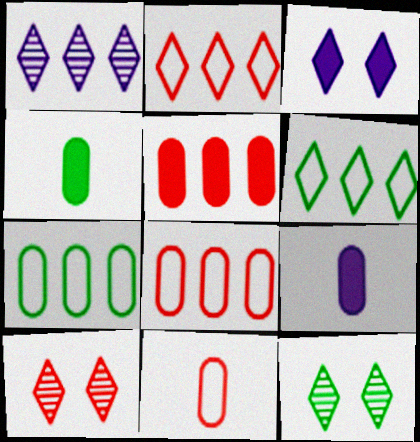[]